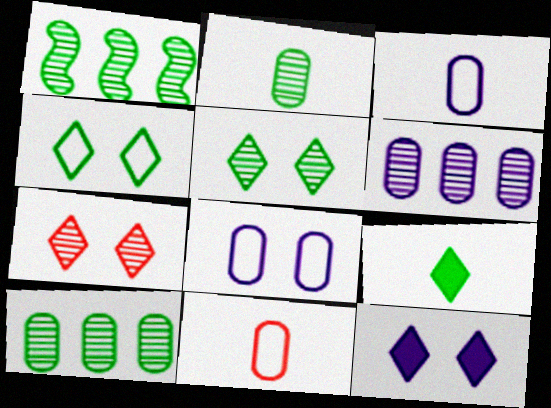[[1, 2, 5], 
[1, 11, 12], 
[4, 7, 12]]